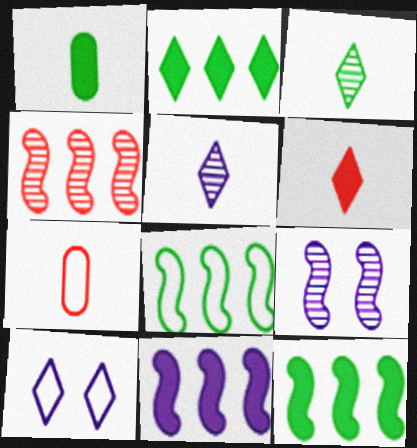[[1, 4, 10], 
[2, 7, 9], 
[4, 8, 11], 
[7, 8, 10]]